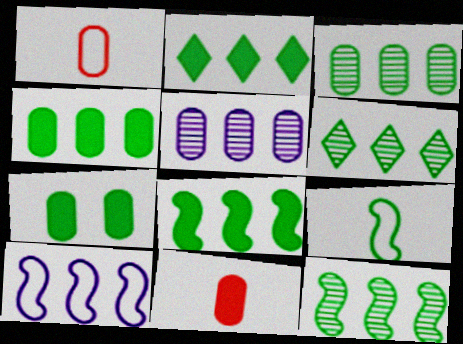[[1, 5, 7], 
[2, 4, 8], 
[3, 6, 12], 
[6, 7, 9]]